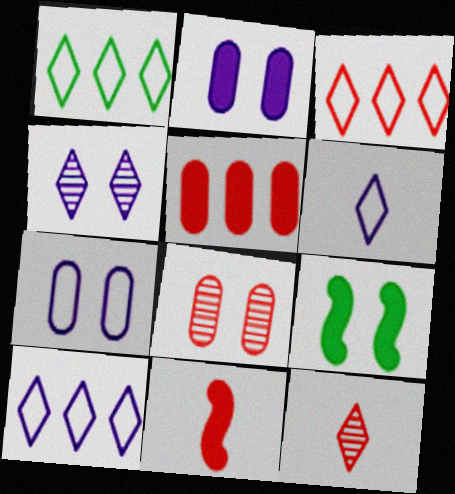[[1, 3, 10], 
[3, 8, 11]]